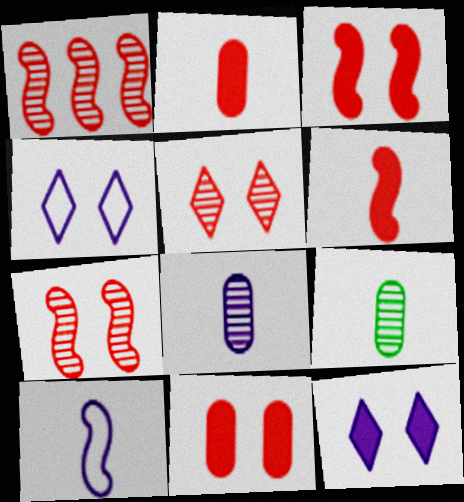[]